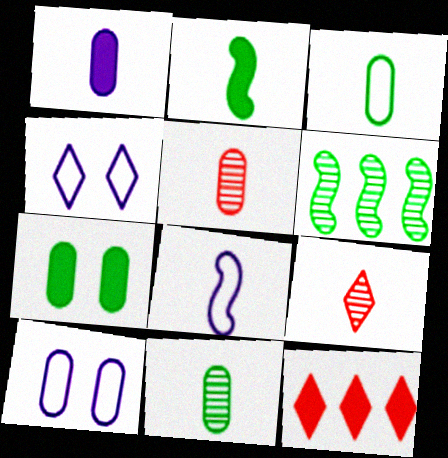[[1, 3, 5]]